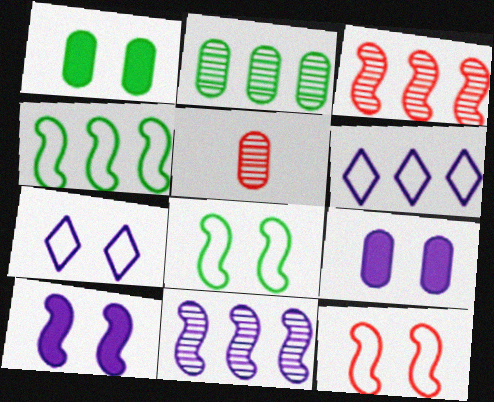[]